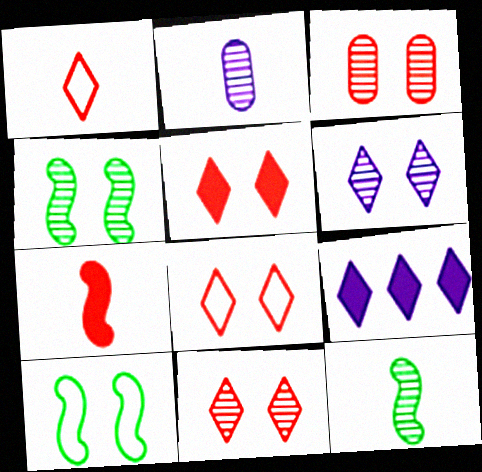[[3, 4, 6], 
[5, 8, 11]]